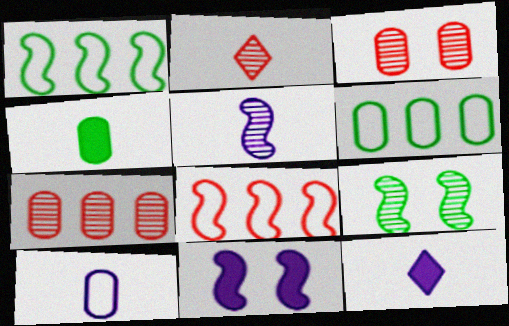[[1, 3, 12], 
[2, 6, 11], 
[5, 10, 12]]